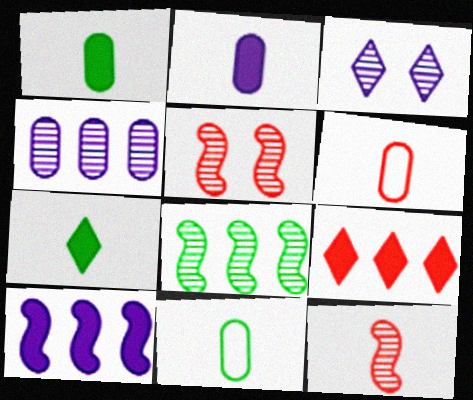[[5, 6, 9]]